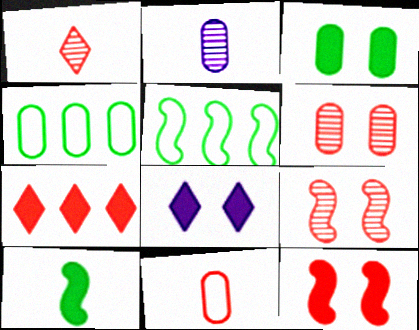[[3, 8, 12], 
[7, 9, 11]]